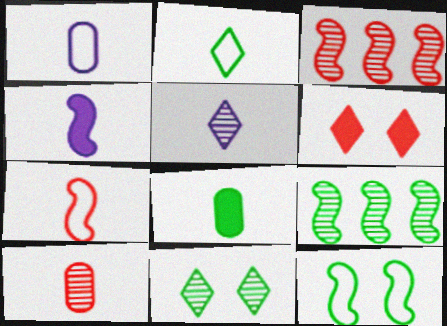[[1, 2, 7], 
[1, 4, 5], 
[1, 6, 9], 
[1, 8, 10], 
[2, 4, 10], 
[3, 4, 12], 
[5, 7, 8]]